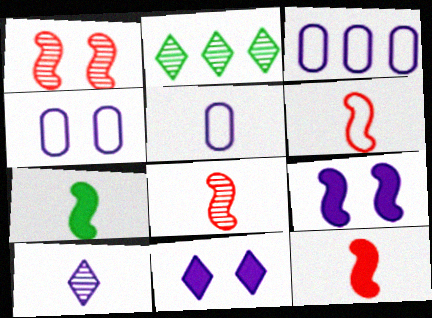[[2, 4, 12], 
[3, 4, 5], 
[3, 9, 10], 
[6, 8, 12]]